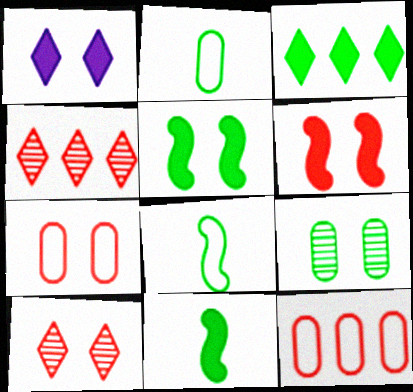[[3, 8, 9], 
[6, 7, 10]]